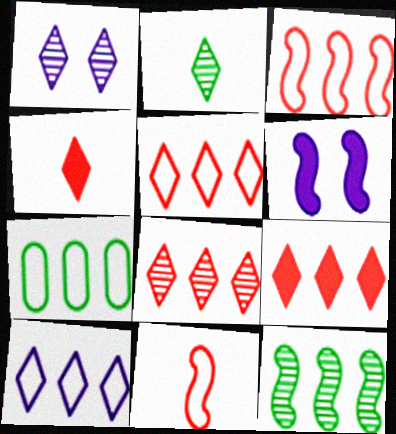[[1, 2, 8], 
[3, 7, 10], 
[5, 8, 9], 
[6, 11, 12]]